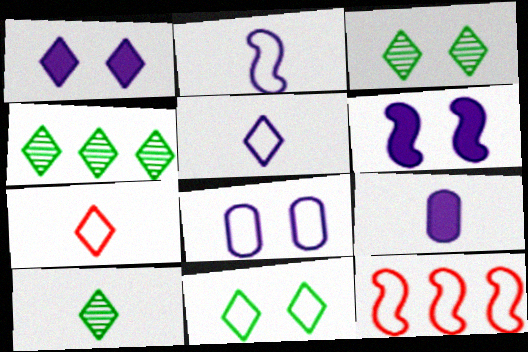[[1, 4, 7], 
[3, 4, 10], 
[3, 9, 12]]